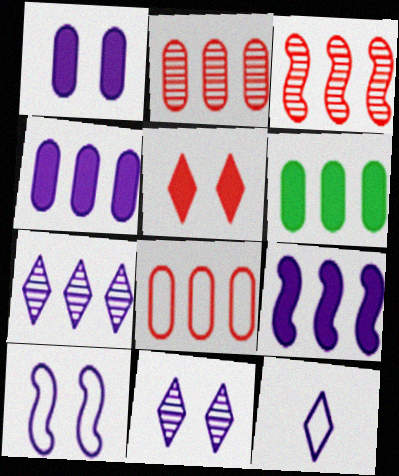[[1, 10, 11]]